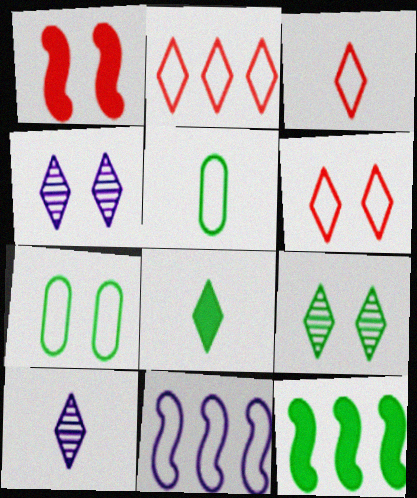[[1, 4, 7], 
[2, 3, 6], 
[2, 4, 8], 
[3, 7, 11], 
[3, 8, 10], 
[5, 6, 11], 
[5, 9, 12]]